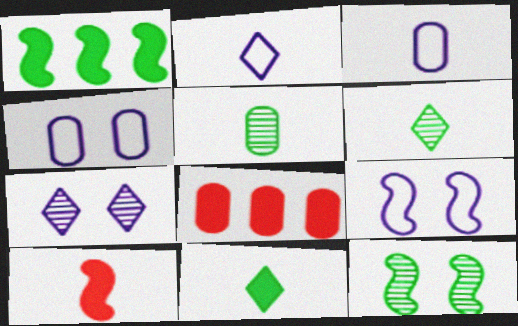[[2, 5, 10], 
[2, 8, 12], 
[3, 6, 10], 
[4, 5, 8], 
[6, 8, 9]]